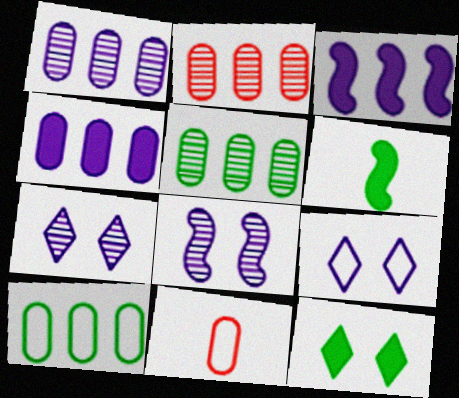[[1, 2, 5], 
[2, 4, 10], 
[2, 6, 9]]